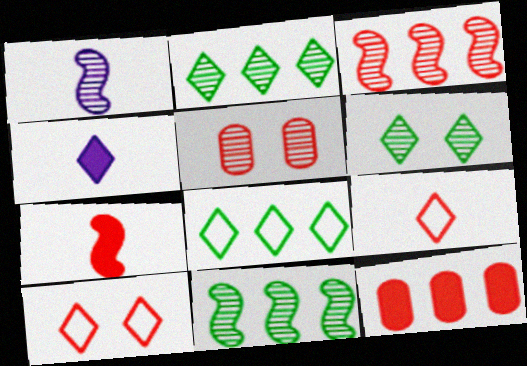[[1, 2, 5], 
[2, 4, 10]]